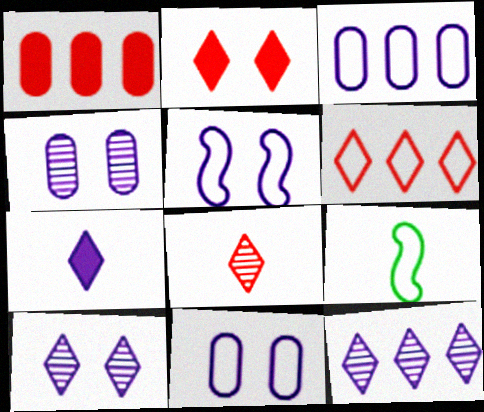[[1, 9, 10], 
[2, 6, 8], 
[6, 9, 11]]